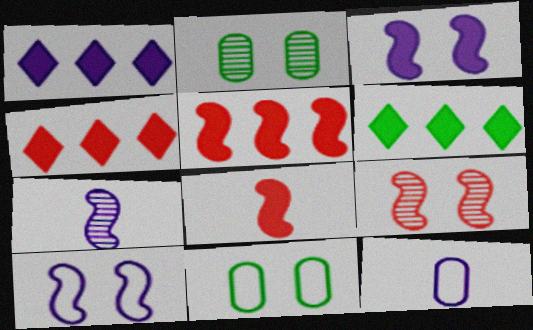[[1, 4, 6], 
[4, 7, 11], 
[6, 9, 12]]